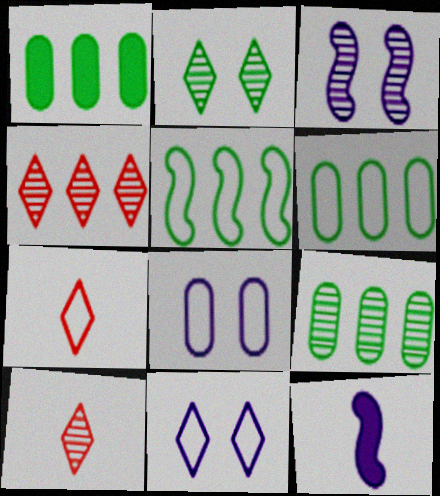[[1, 3, 7], 
[1, 6, 9], 
[3, 9, 10], 
[5, 7, 8]]